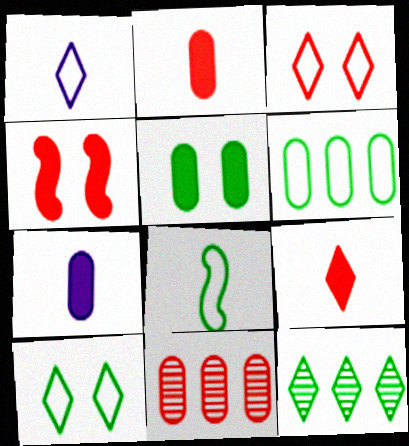[[5, 8, 12], 
[6, 8, 10]]